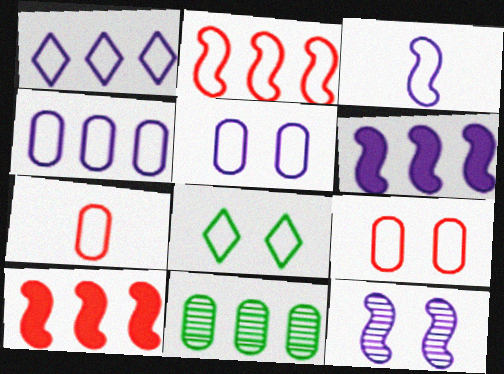[[1, 3, 5], 
[1, 10, 11], 
[3, 6, 12]]